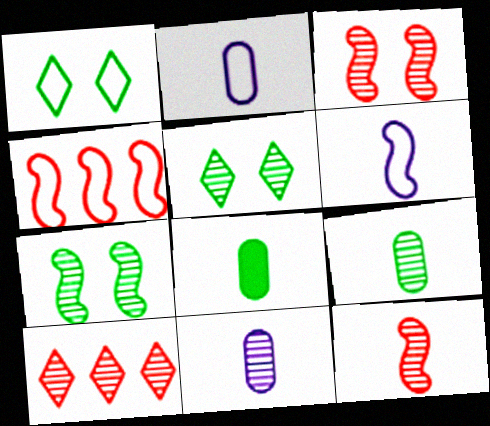[[1, 2, 4], 
[7, 10, 11]]